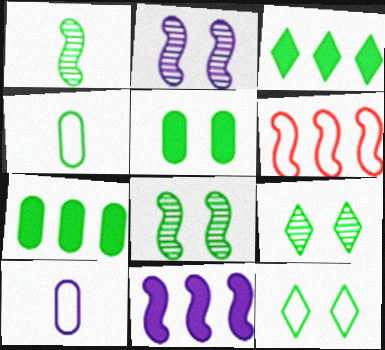[[1, 7, 12], 
[3, 4, 8], 
[5, 8, 12], 
[6, 10, 12]]